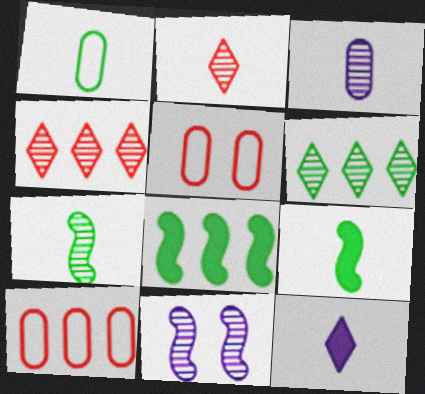[[2, 3, 7]]